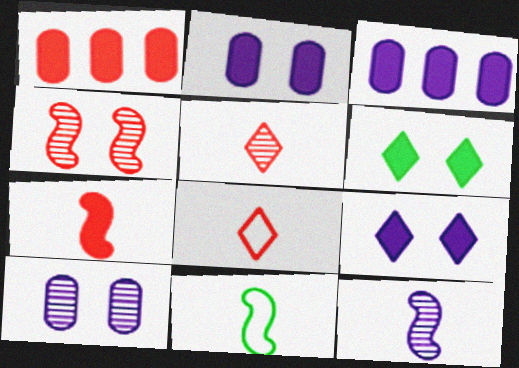[[1, 4, 8], 
[3, 6, 7], 
[7, 11, 12]]